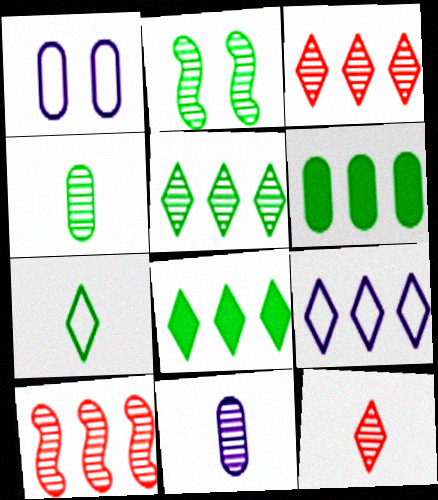[[2, 3, 11], 
[2, 4, 5], 
[2, 6, 7], 
[3, 8, 9], 
[6, 9, 10]]